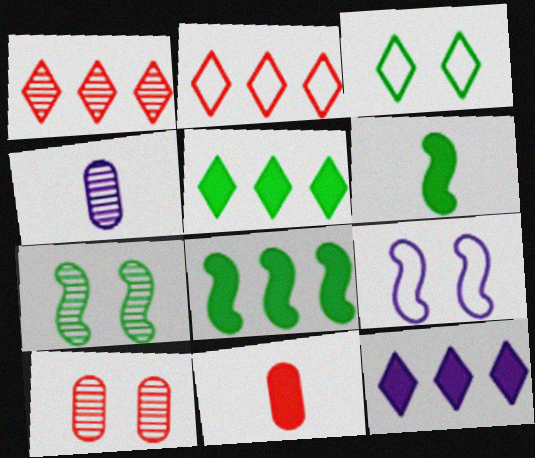[[1, 4, 7], 
[4, 9, 12]]